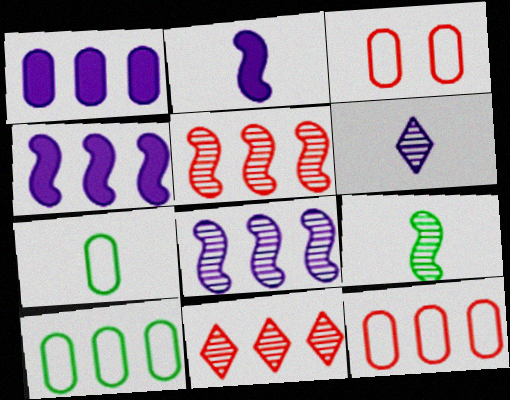[[4, 10, 11]]